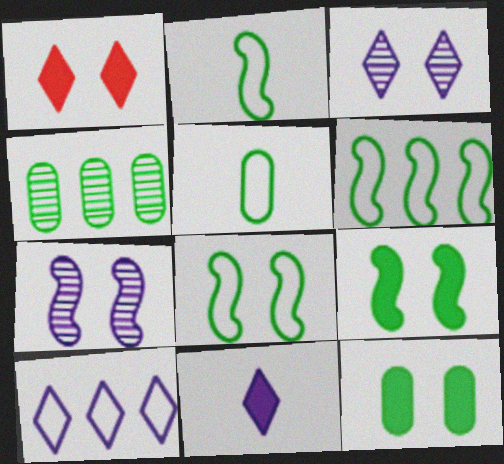[[2, 6, 8], 
[3, 10, 11], 
[4, 5, 12]]